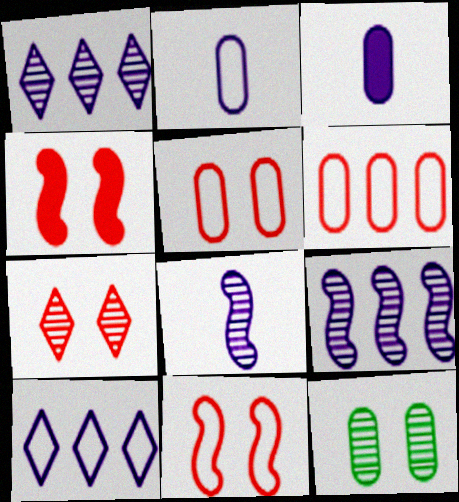[[3, 6, 12], 
[4, 5, 7]]